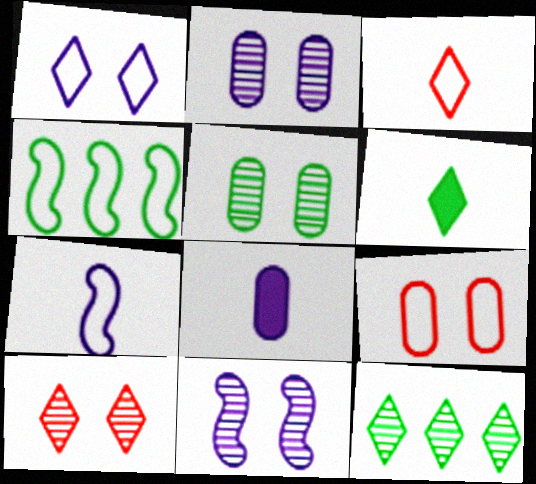[[4, 5, 6], 
[4, 8, 10], 
[5, 10, 11]]